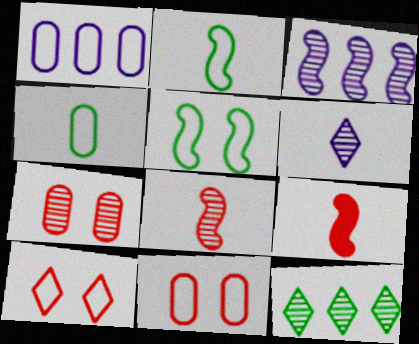[[1, 2, 10], 
[1, 4, 11], 
[3, 5, 9], 
[4, 6, 9]]